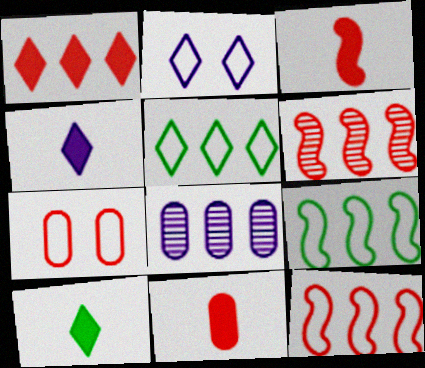[[1, 8, 9]]